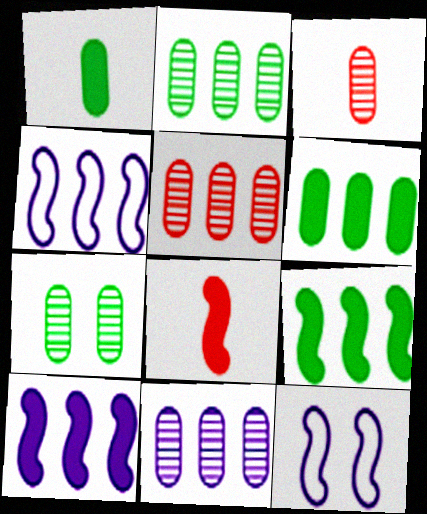[[2, 5, 11], 
[3, 7, 11]]